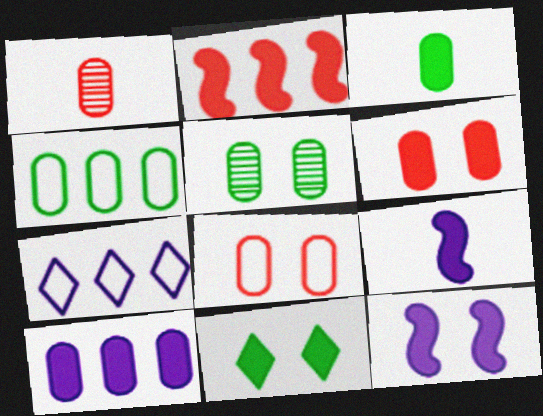[[3, 4, 5], 
[3, 6, 10], 
[6, 11, 12]]